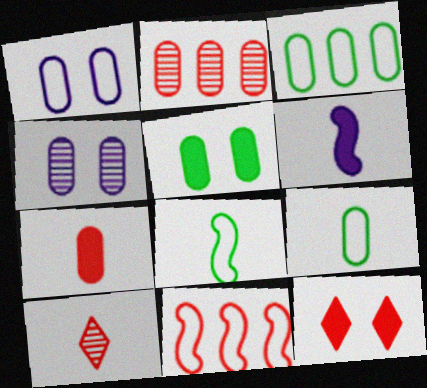[[3, 4, 7], 
[6, 9, 10]]